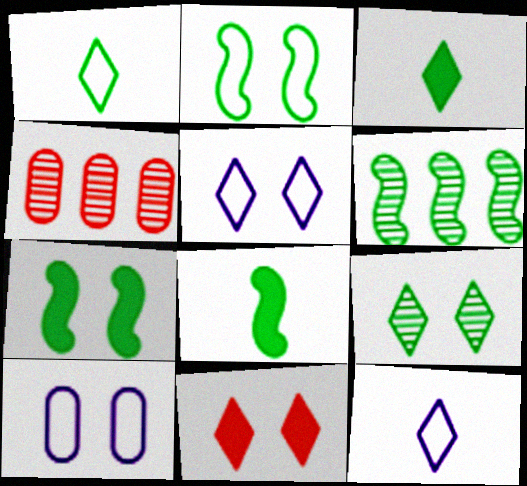[[2, 6, 8], 
[4, 5, 8], 
[4, 7, 12], 
[5, 9, 11]]